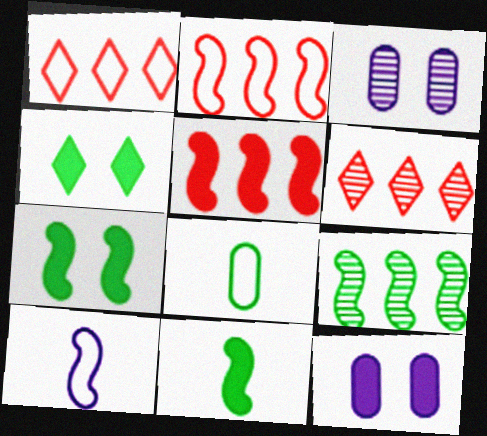[[1, 3, 11], 
[4, 8, 9]]